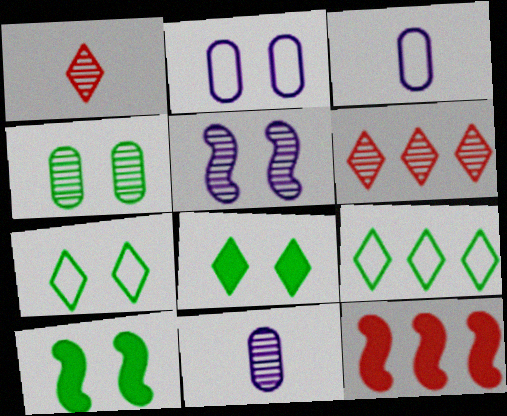[[3, 6, 10], 
[4, 7, 10], 
[7, 11, 12]]